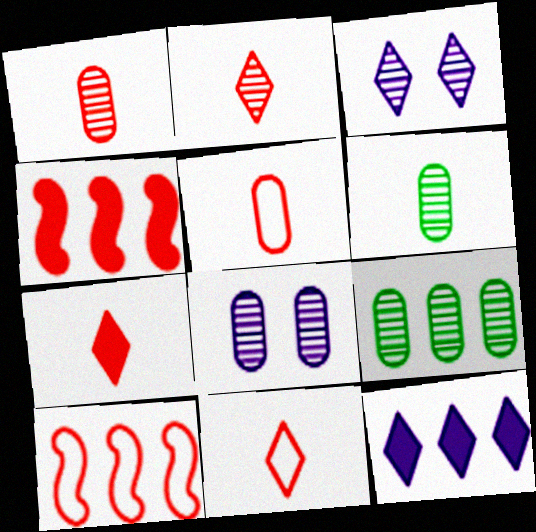[[1, 8, 9], 
[2, 7, 11], 
[9, 10, 12]]